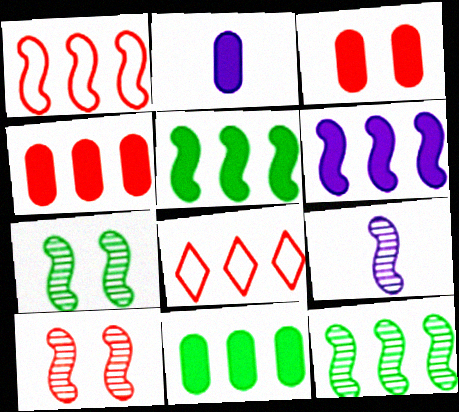[[1, 6, 12], 
[2, 3, 11], 
[2, 7, 8], 
[9, 10, 12]]